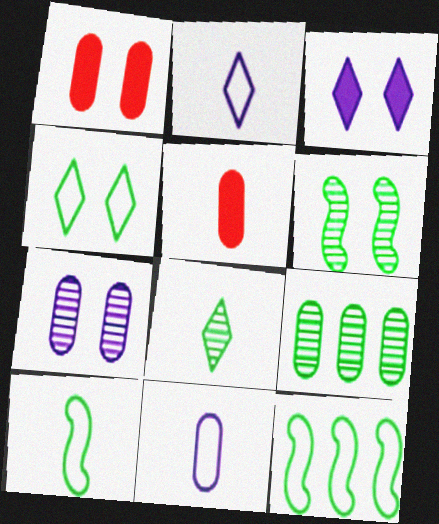[[1, 9, 11], 
[6, 8, 9]]